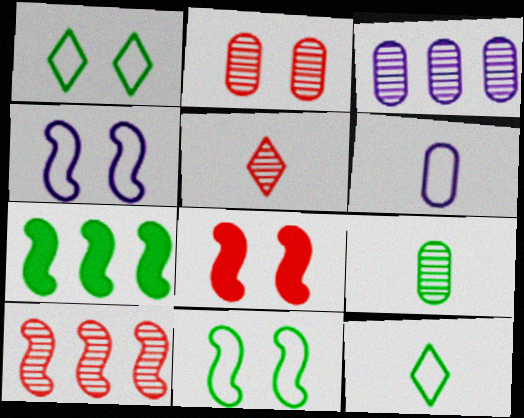[[1, 7, 9], 
[2, 3, 9], 
[2, 5, 10], 
[3, 8, 12]]